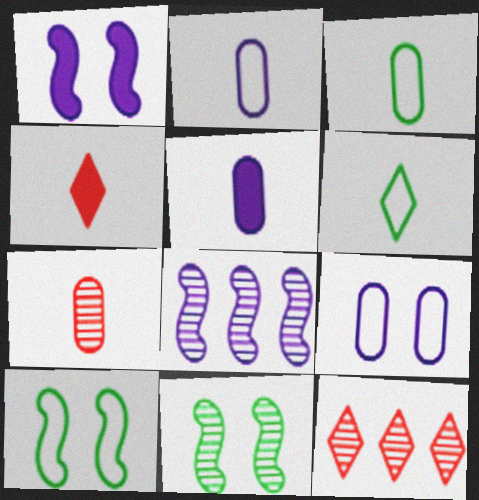[[1, 3, 12], 
[3, 5, 7], 
[5, 10, 12]]